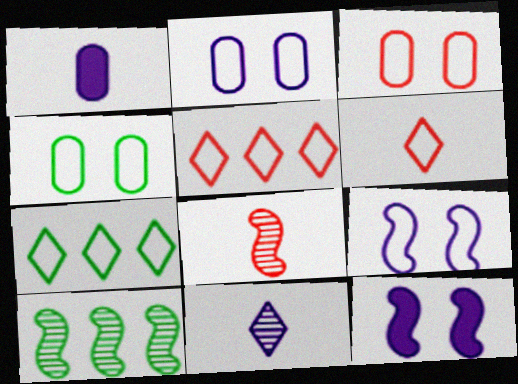[[2, 3, 4]]